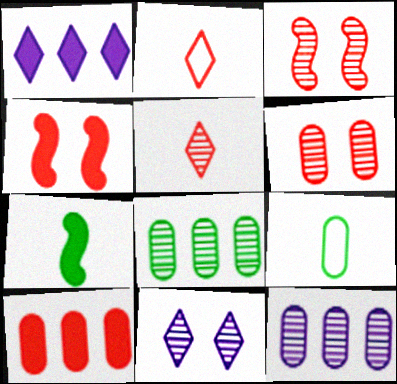[[1, 3, 9], 
[2, 3, 10]]